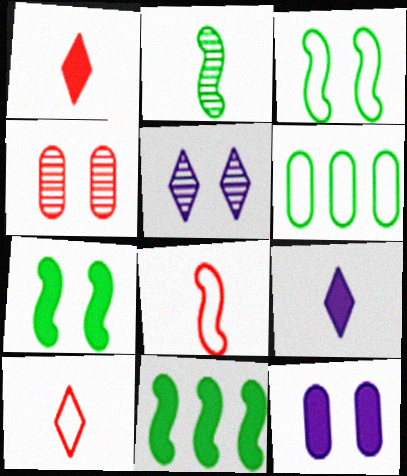[[1, 11, 12], 
[2, 3, 11]]